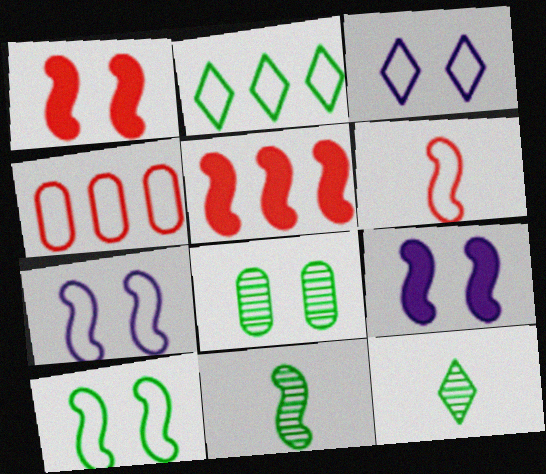[[1, 3, 8], 
[4, 9, 12], 
[5, 7, 11]]